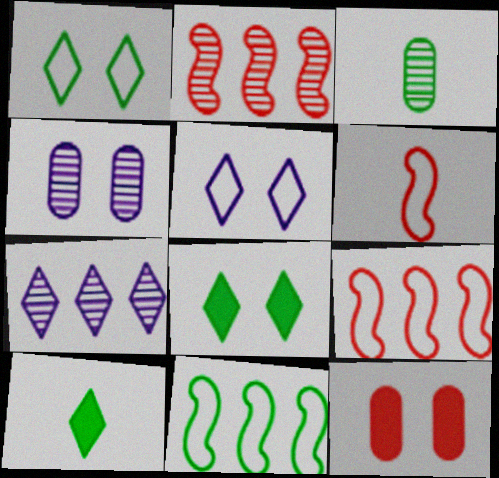[[3, 8, 11], 
[4, 9, 10]]